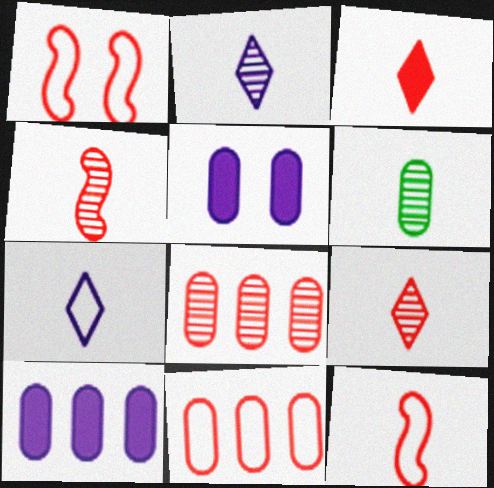[[1, 3, 8], 
[2, 4, 6], 
[5, 6, 11]]